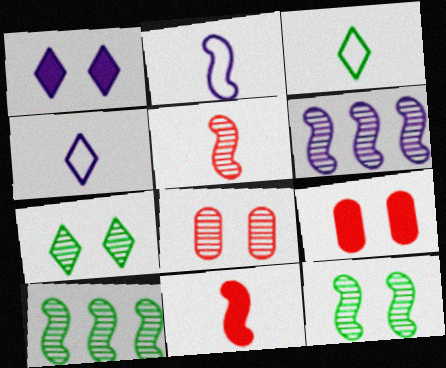[[3, 6, 9], 
[4, 9, 10], 
[5, 6, 12]]